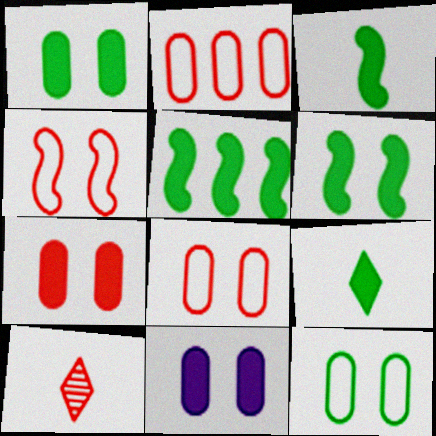[[1, 5, 9], 
[1, 7, 11], 
[3, 5, 6]]